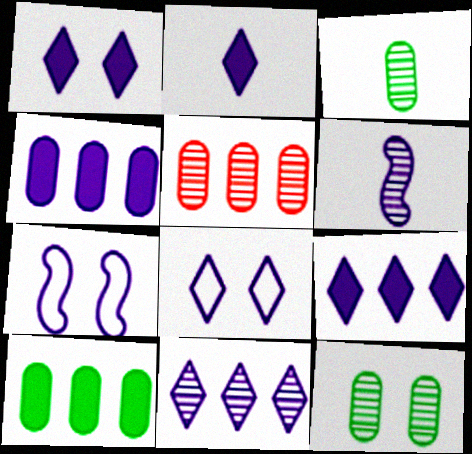[[1, 2, 9], 
[2, 8, 11], 
[4, 6, 8]]